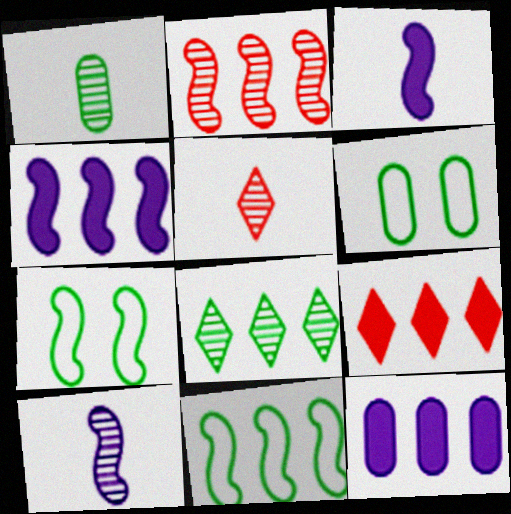[[1, 5, 10], 
[2, 3, 7], 
[2, 4, 11], 
[4, 5, 6], 
[5, 7, 12], 
[6, 9, 10]]